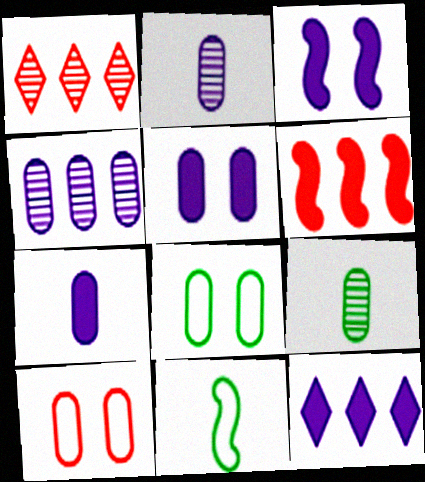[[1, 5, 11], 
[3, 7, 12]]